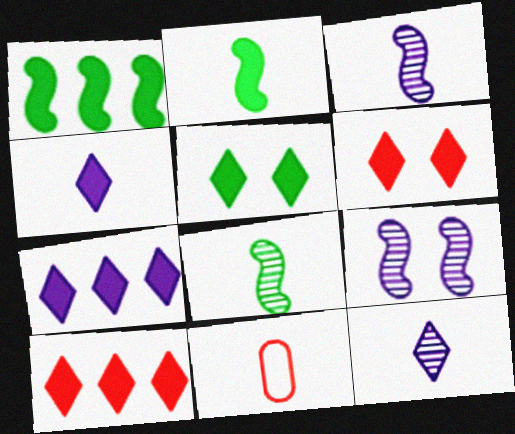[[2, 11, 12], 
[4, 5, 10], 
[4, 8, 11]]